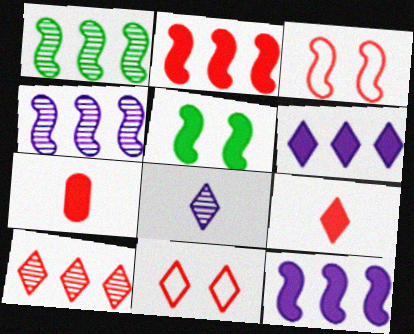[[3, 7, 10], 
[5, 6, 7], 
[9, 10, 11]]